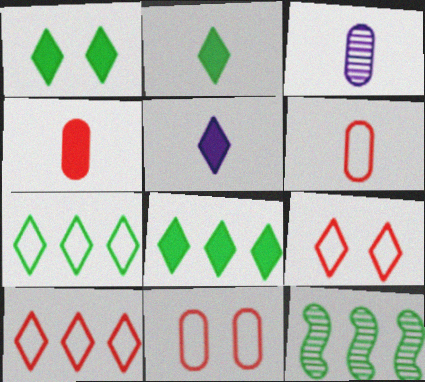[[1, 2, 8], 
[5, 11, 12]]